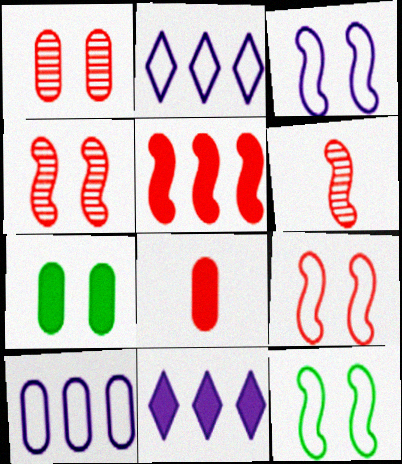[[2, 6, 7], 
[3, 9, 12], 
[5, 6, 9]]